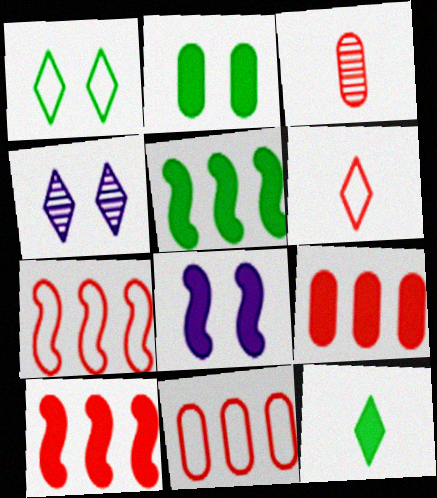[[2, 5, 12], 
[8, 9, 12]]